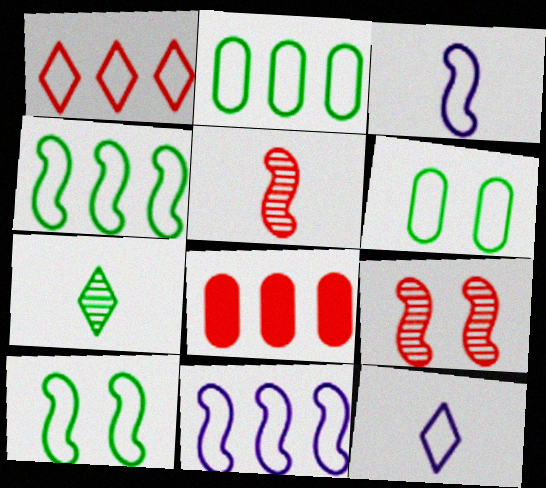[[1, 2, 11], 
[1, 3, 6]]